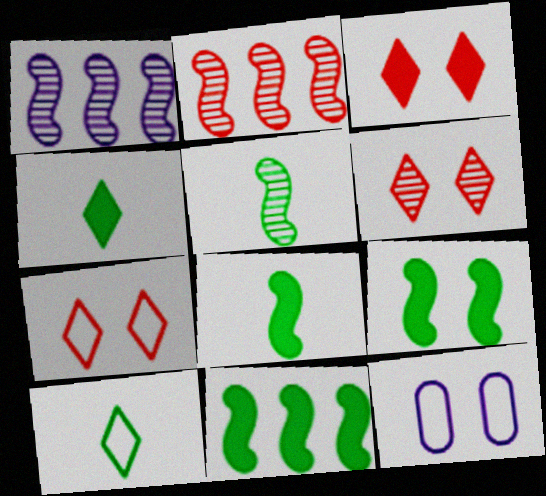[[2, 4, 12], 
[3, 6, 7], 
[6, 9, 12], 
[8, 9, 11]]